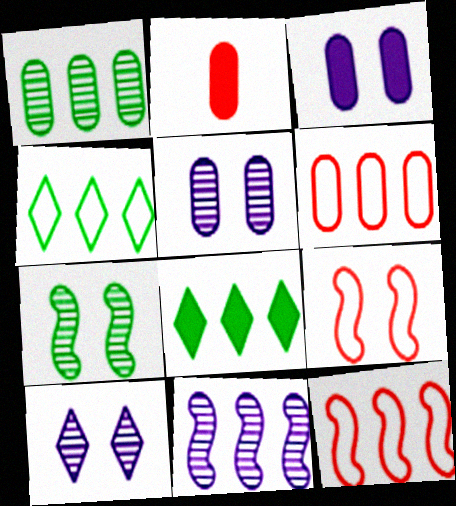[[6, 8, 11]]